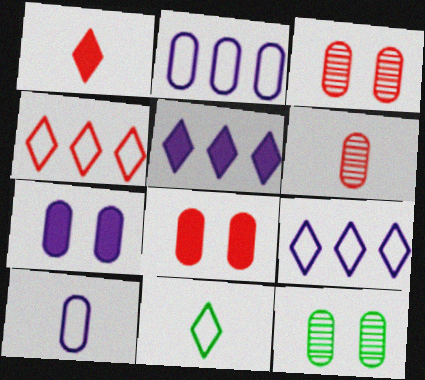[]